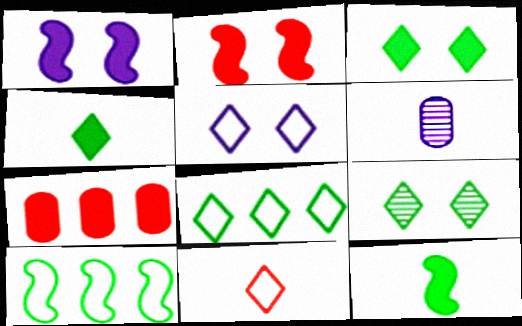[[1, 4, 7], 
[2, 6, 8], 
[4, 8, 9], 
[5, 8, 11], 
[6, 11, 12]]